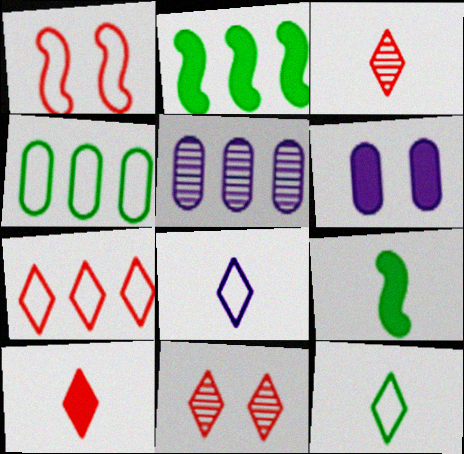[[1, 4, 8], 
[2, 5, 7], 
[2, 6, 10], 
[7, 10, 11]]